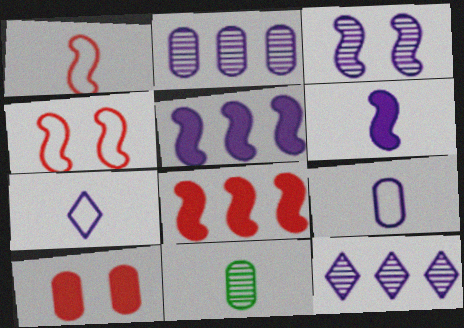[]